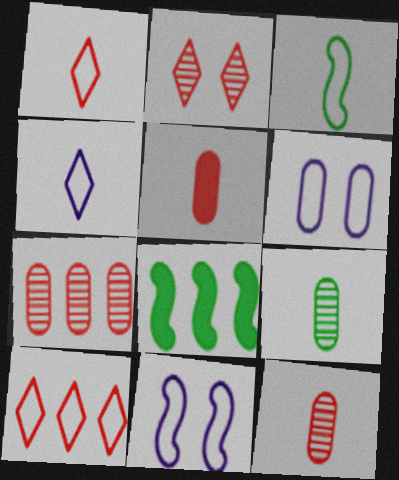[[3, 6, 10]]